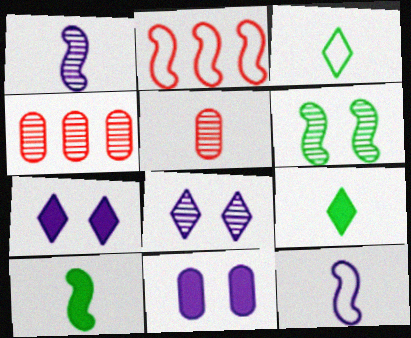[[5, 9, 12]]